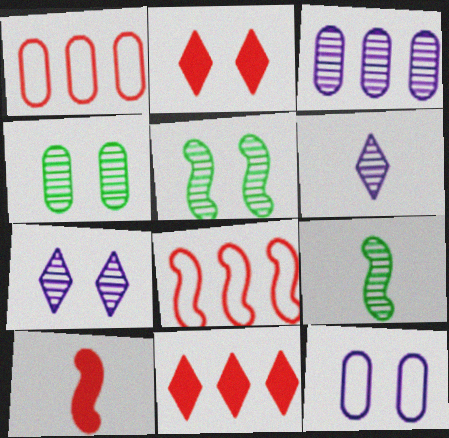[[2, 5, 12], 
[9, 11, 12]]